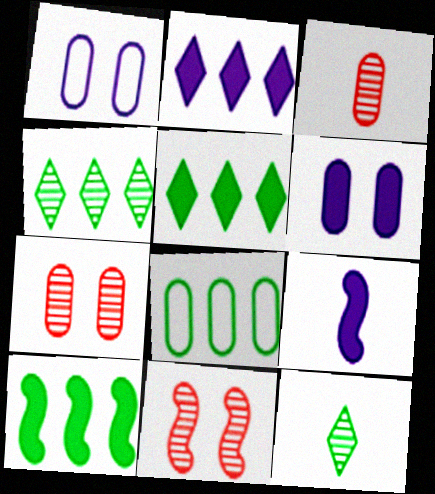[[2, 6, 9], 
[3, 6, 8], 
[4, 8, 10]]